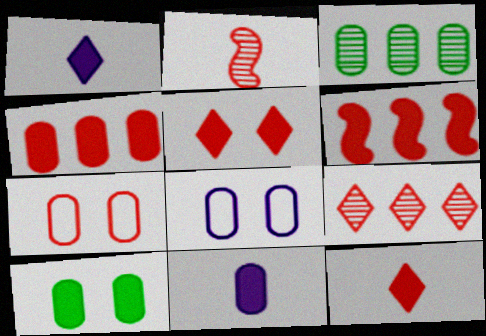[[1, 6, 10], 
[3, 7, 11], 
[4, 10, 11]]